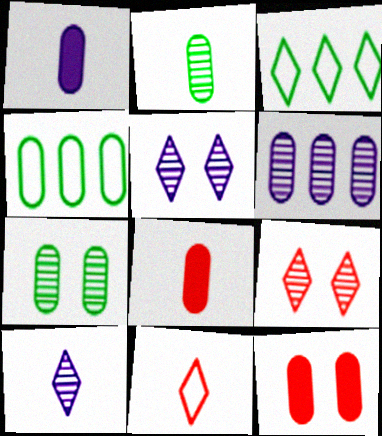[]